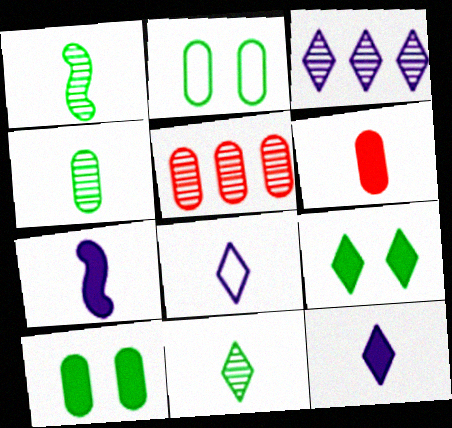[[1, 4, 11], 
[1, 6, 8]]